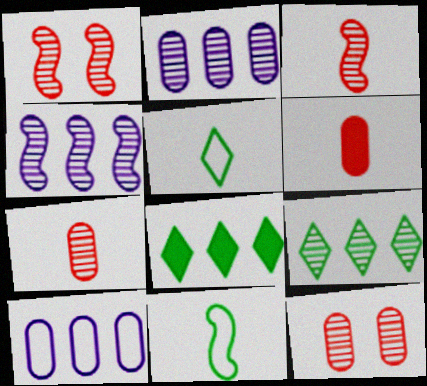[]